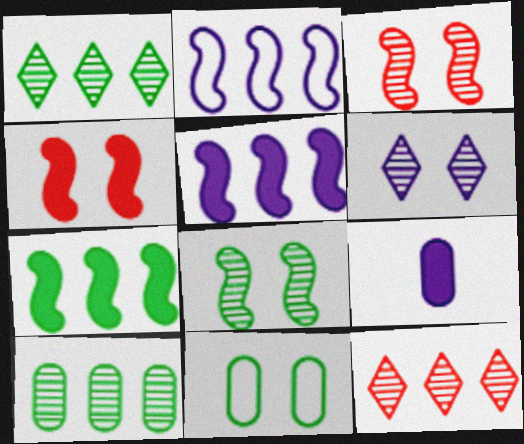[[2, 6, 9], 
[4, 6, 11]]